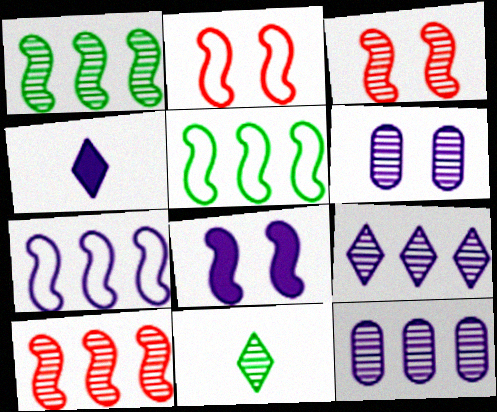[[3, 11, 12], 
[4, 6, 7], 
[6, 10, 11]]